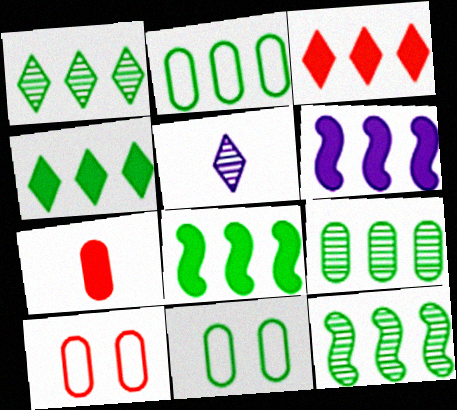[[1, 2, 8], 
[1, 9, 12], 
[2, 4, 12], 
[5, 8, 10]]